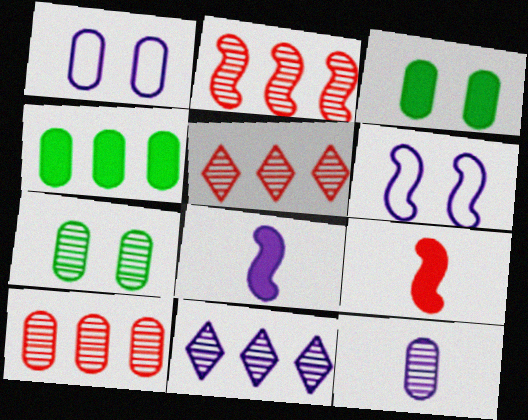[[1, 8, 11], 
[2, 5, 10], 
[7, 10, 12]]